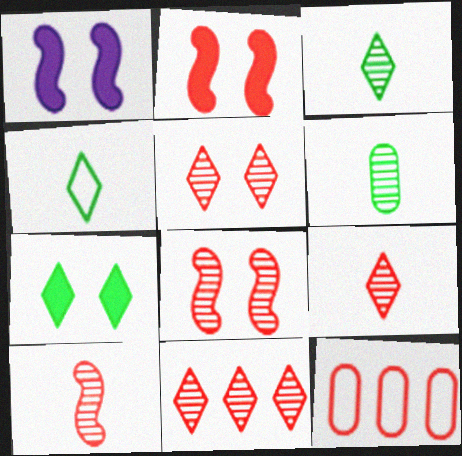[[1, 3, 12], 
[2, 9, 12], 
[5, 9, 11]]